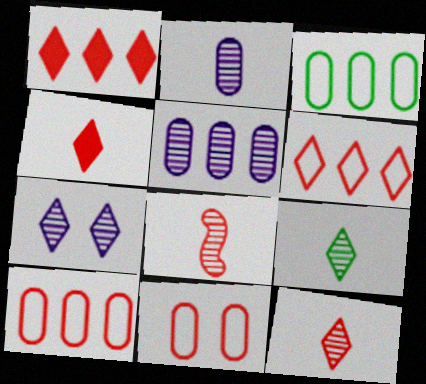[[1, 8, 11], 
[2, 8, 9]]